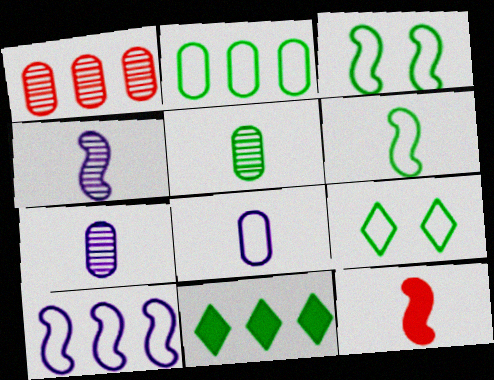[[1, 10, 11], 
[2, 6, 9], 
[3, 5, 11], 
[4, 6, 12]]